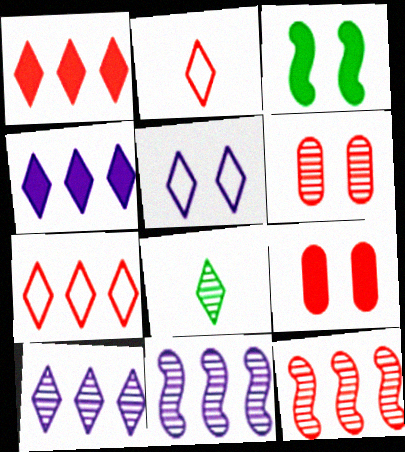[[1, 5, 8], 
[2, 9, 12], 
[3, 5, 6], 
[6, 8, 11]]